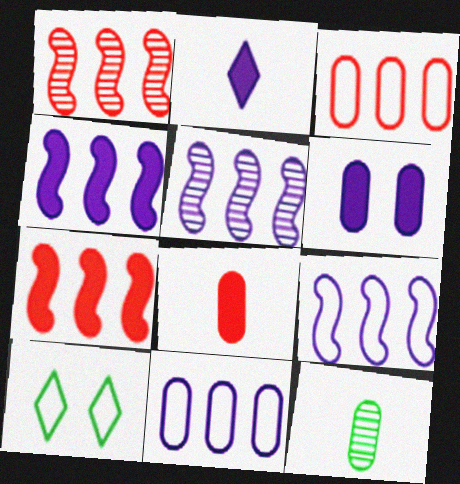[[2, 4, 6], 
[3, 6, 12], 
[4, 5, 9], 
[5, 8, 10]]